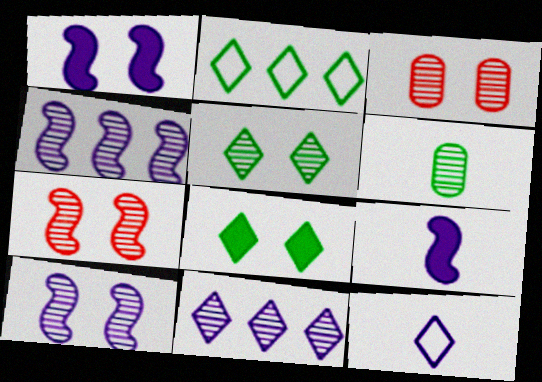[[2, 3, 9], 
[3, 5, 10], 
[6, 7, 11]]